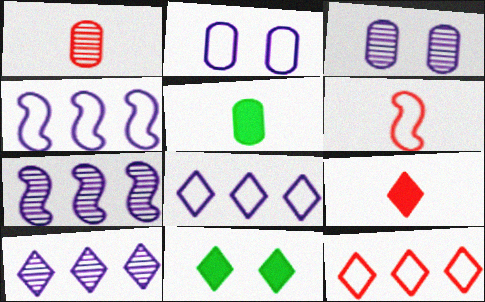[[1, 4, 11], 
[1, 6, 9]]